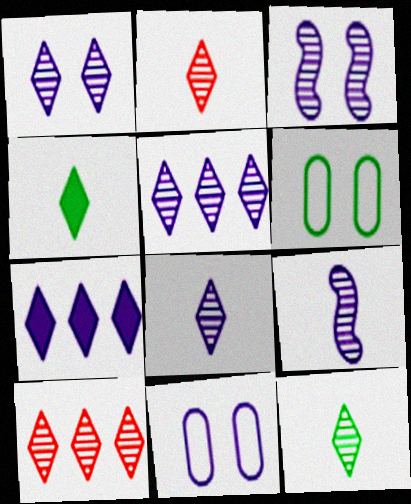[[1, 5, 8], 
[1, 10, 12], 
[2, 8, 12], 
[7, 9, 11]]